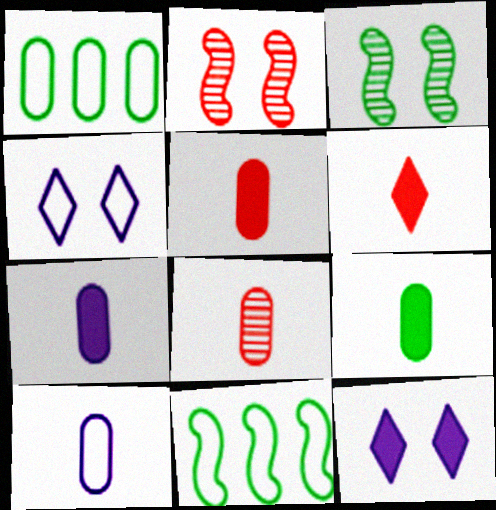[[5, 7, 9], 
[8, 9, 10], 
[8, 11, 12]]